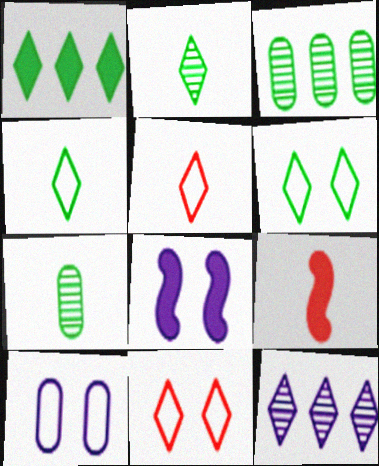[[1, 2, 6], 
[3, 5, 8]]